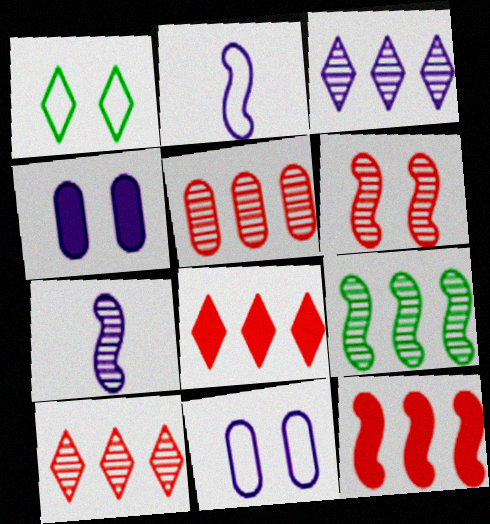[[1, 4, 6], 
[2, 3, 4], 
[3, 5, 9], 
[6, 7, 9]]